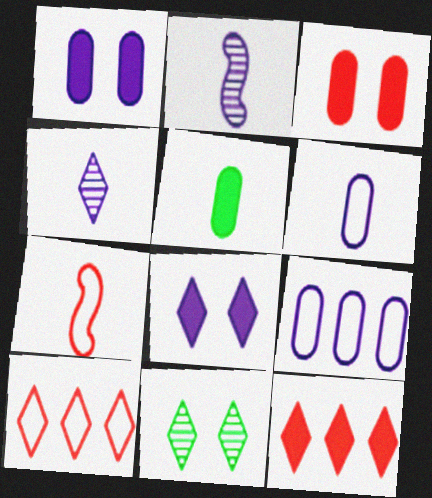[[2, 8, 9], 
[4, 5, 7]]